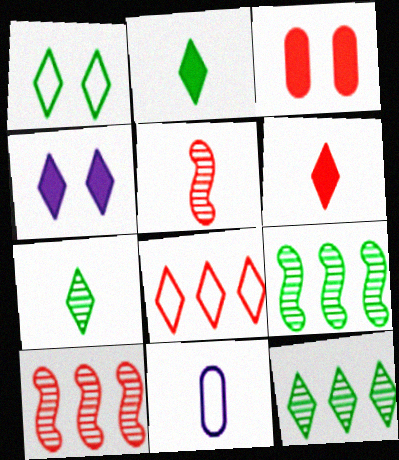[[1, 2, 12], 
[2, 5, 11], 
[3, 5, 8], 
[4, 7, 8]]